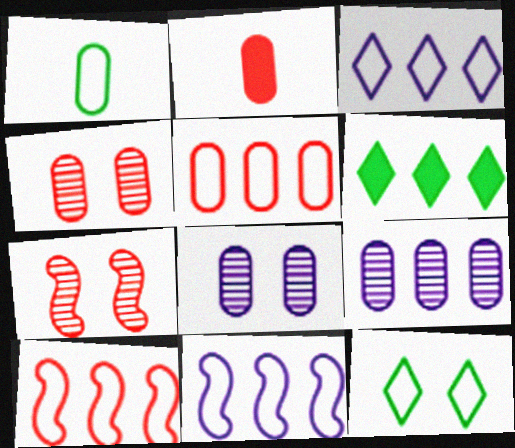[[2, 4, 5], 
[6, 9, 10]]